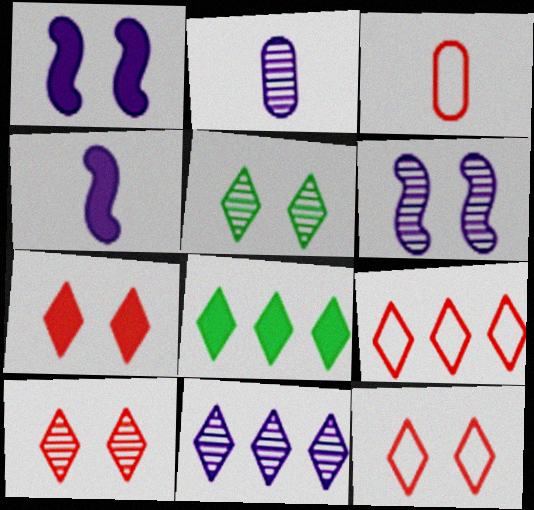[[2, 6, 11], 
[3, 6, 8], 
[7, 10, 12], 
[8, 9, 11]]